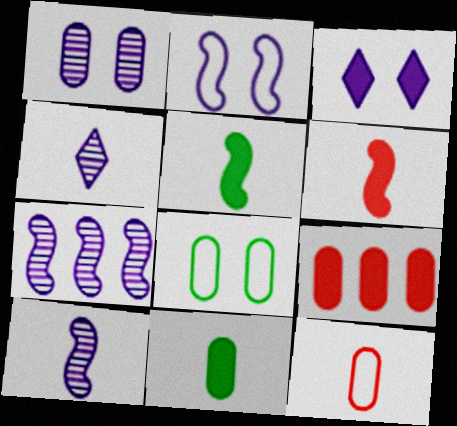[[1, 2, 3], 
[1, 4, 7], 
[3, 5, 9], 
[4, 5, 12]]